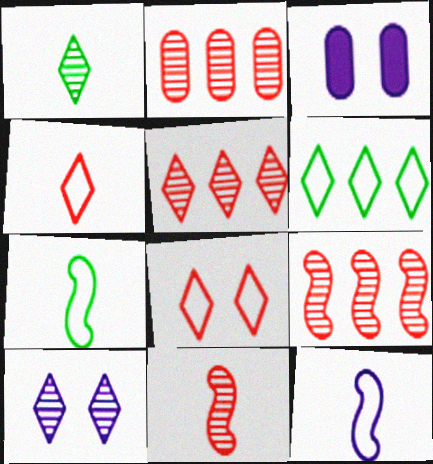[[1, 5, 10], 
[2, 5, 9], 
[3, 5, 7], 
[3, 6, 11]]